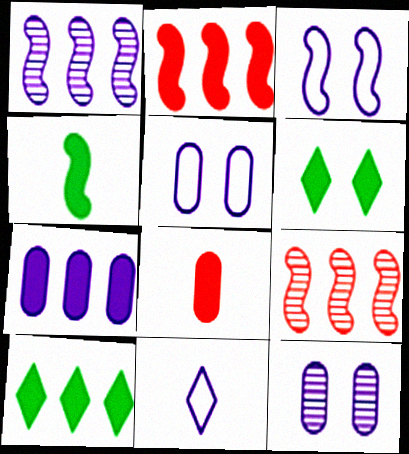[[2, 7, 10], 
[3, 4, 9]]